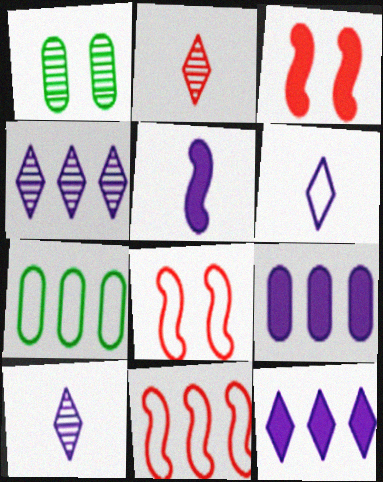[[3, 7, 10], 
[6, 7, 8]]